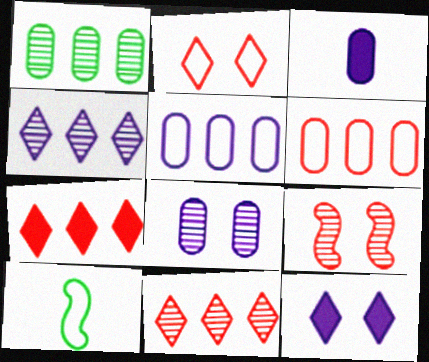[[2, 5, 10], 
[3, 5, 8], 
[7, 8, 10]]